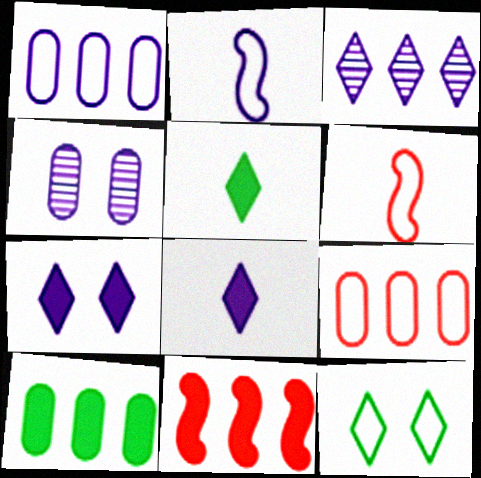[[1, 6, 12], 
[2, 9, 12]]